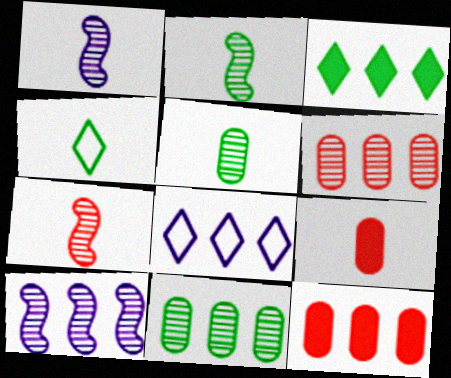[[1, 2, 7], 
[1, 4, 9]]